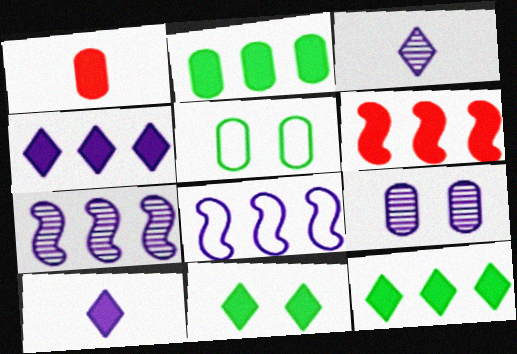[[2, 4, 6], 
[3, 5, 6], 
[3, 7, 9], 
[8, 9, 10]]